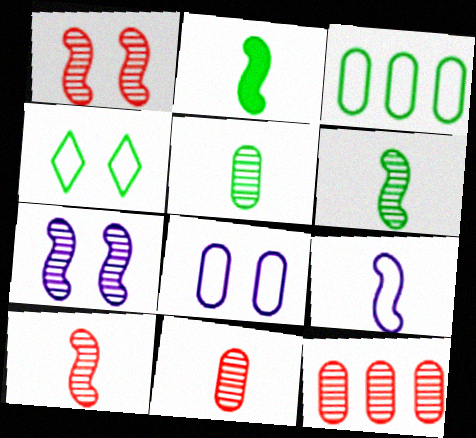[[2, 9, 10]]